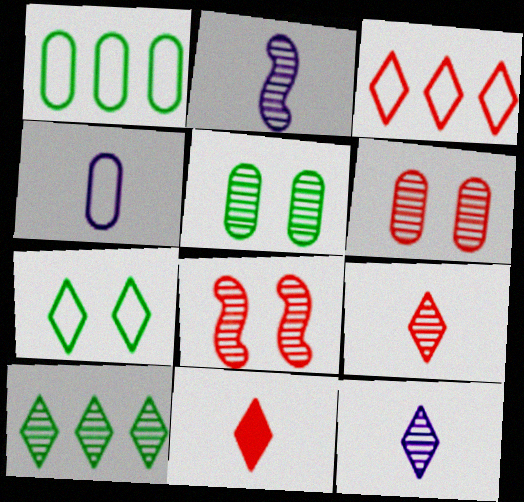[[2, 6, 10]]